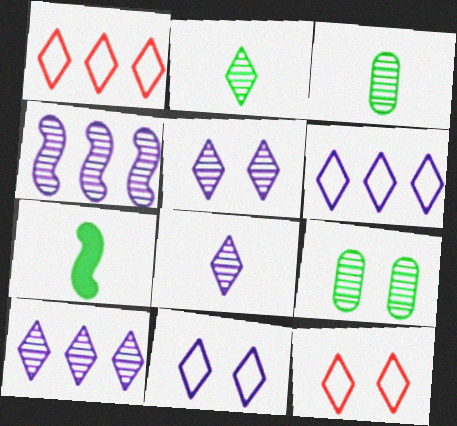[[5, 8, 10]]